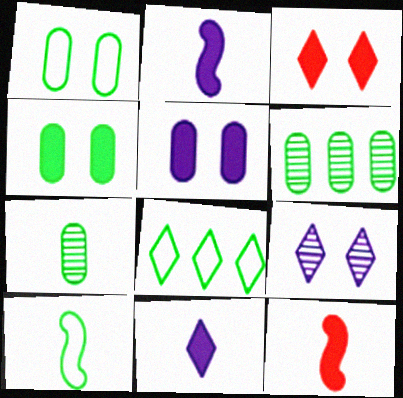[[1, 8, 10]]